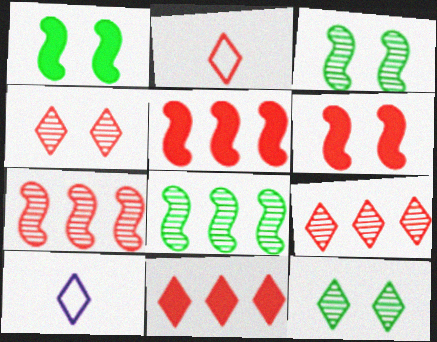[[2, 4, 11], 
[10, 11, 12]]